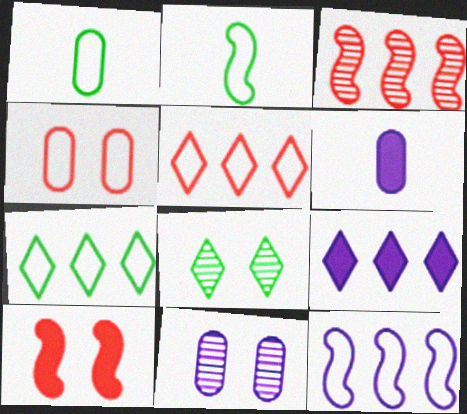[]